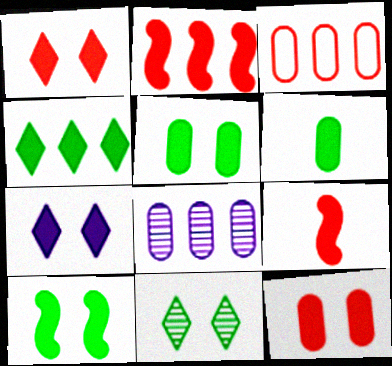[[2, 6, 7], 
[4, 6, 10], 
[7, 10, 12]]